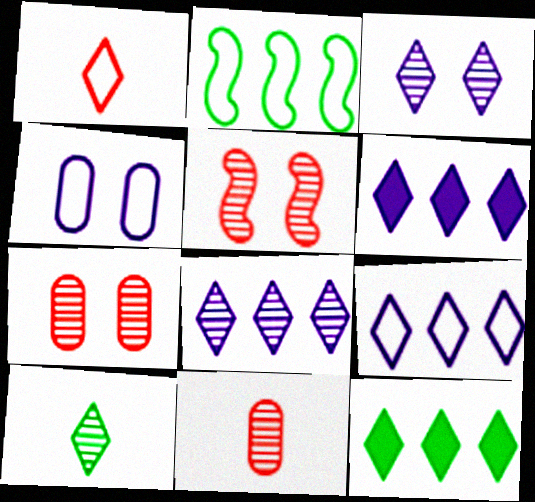[[1, 2, 4], 
[1, 3, 12], 
[6, 8, 9]]